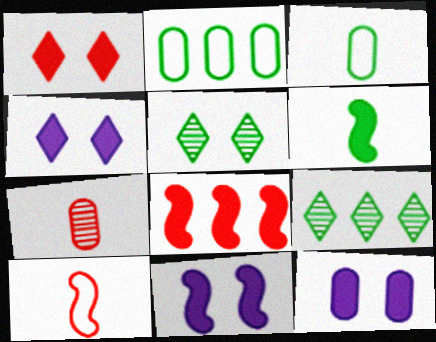[[2, 5, 6], 
[2, 7, 12], 
[4, 11, 12], 
[6, 8, 11], 
[9, 10, 12]]